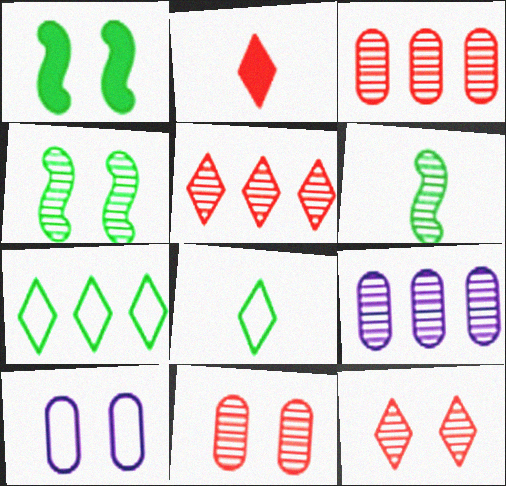[[1, 10, 12], 
[6, 9, 12]]